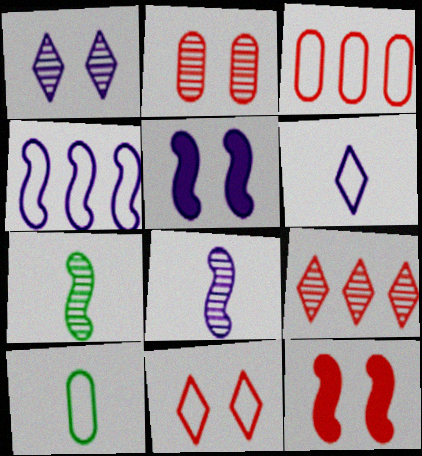[[2, 11, 12], 
[4, 5, 8], 
[4, 7, 12], 
[4, 10, 11], 
[5, 9, 10]]